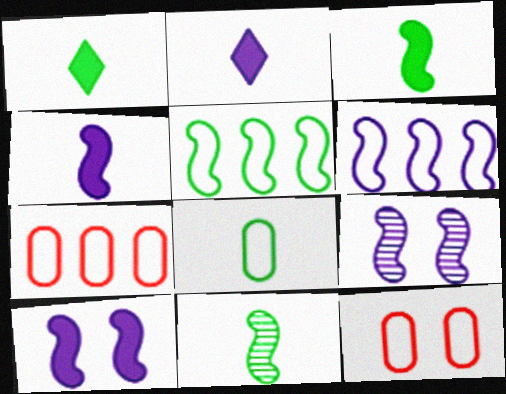[[1, 7, 9], 
[1, 8, 11], 
[4, 6, 9]]